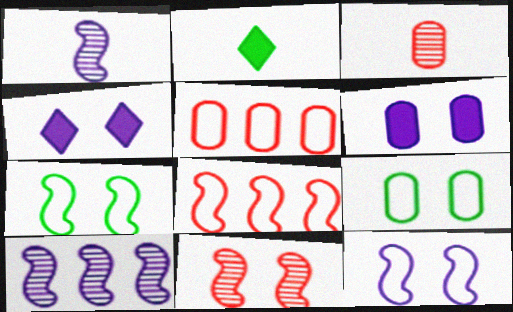[[4, 9, 11]]